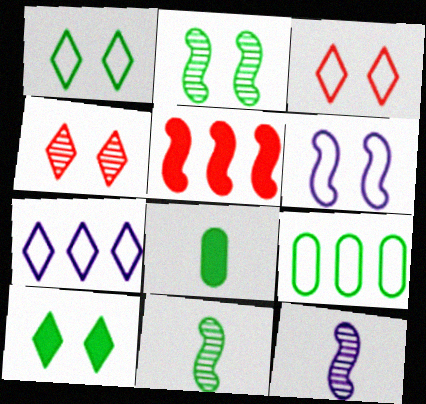[[5, 6, 11], 
[9, 10, 11]]